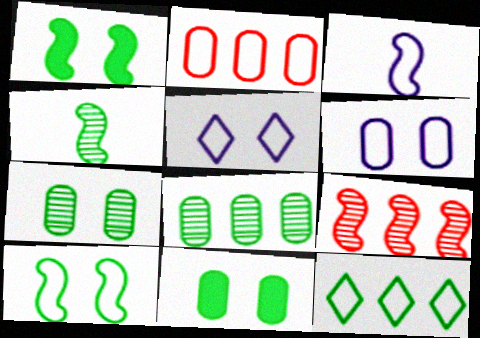[[1, 3, 9], 
[4, 11, 12]]